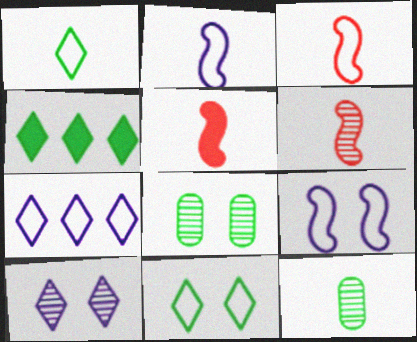[[3, 5, 6], 
[5, 7, 8]]